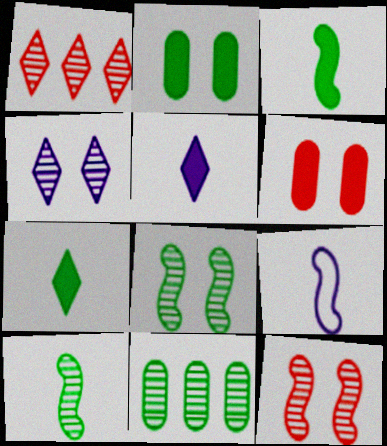[[1, 2, 9]]